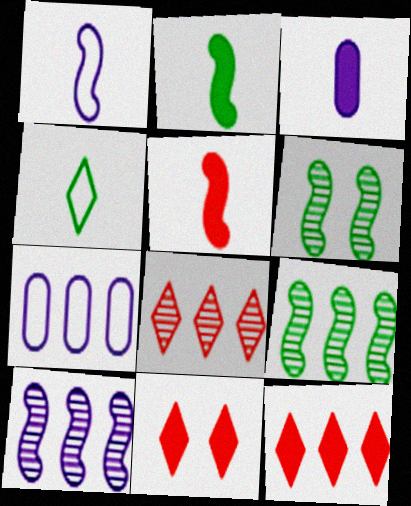[[7, 9, 12]]